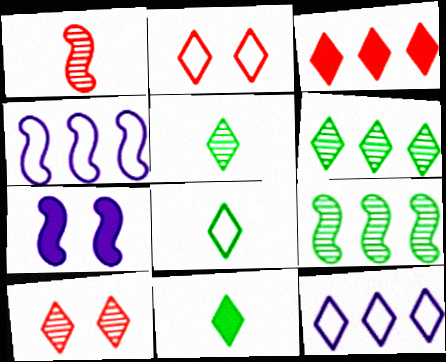[[2, 8, 12], 
[3, 6, 12], 
[5, 8, 11], 
[10, 11, 12]]